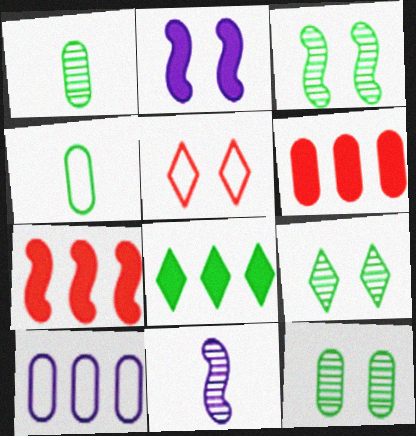[[2, 5, 12], 
[3, 4, 8], 
[3, 9, 12]]